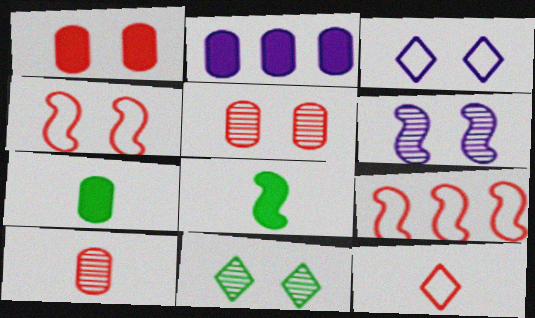[[1, 2, 7], 
[5, 6, 11], 
[6, 8, 9]]